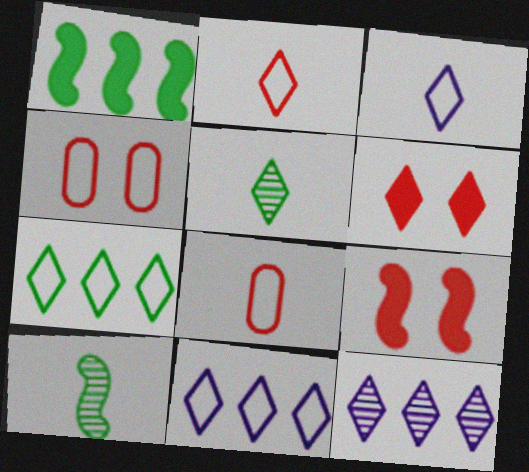[[5, 6, 11]]